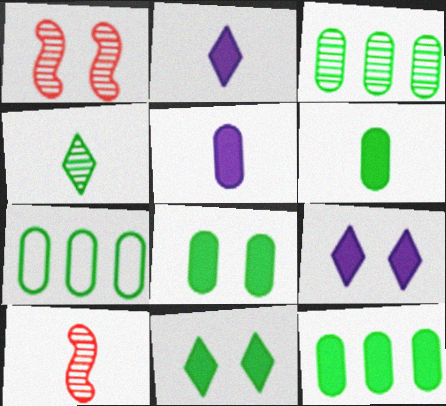[[1, 2, 7], 
[3, 7, 12], 
[6, 8, 12], 
[7, 9, 10]]